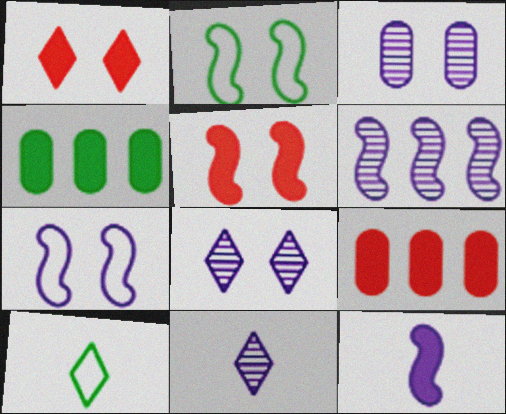[[1, 2, 3], 
[1, 4, 12], 
[2, 9, 11], 
[3, 6, 11], 
[6, 7, 12]]